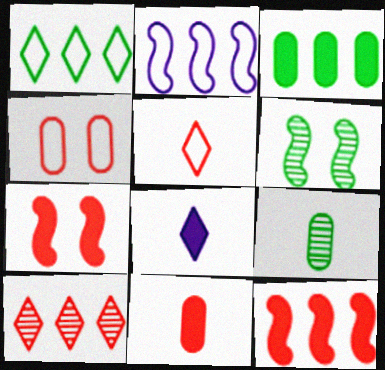[[2, 3, 10], 
[3, 7, 8]]